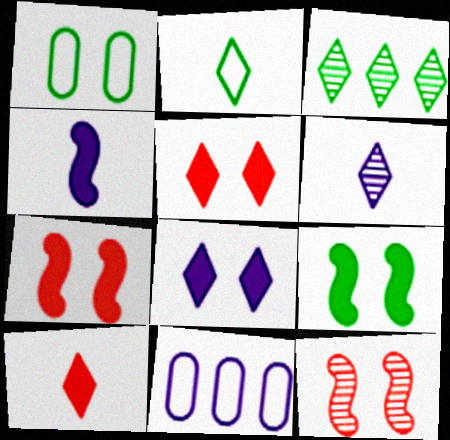[[1, 8, 12], 
[2, 6, 10]]